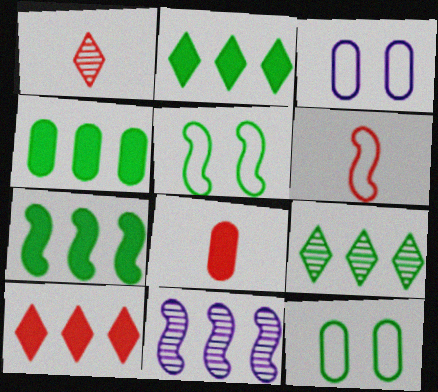[[1, 3, 7], 
[1, 6, 8], 
[2, 4, 7]]